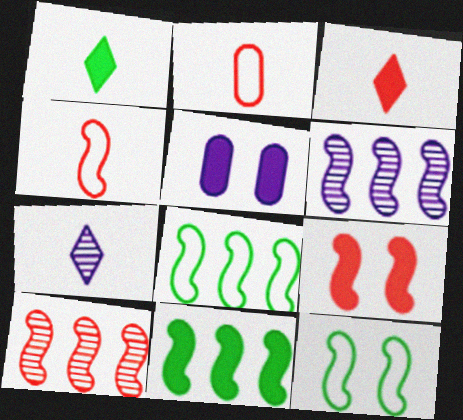[[3, 5, 11], 
[4, 9, 10]]